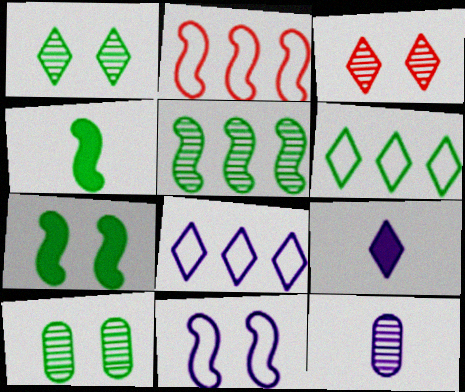[[2, 9, 10], 
[3, 5, 12], 
[3, 6, 9], 
[4, 6, 10]]